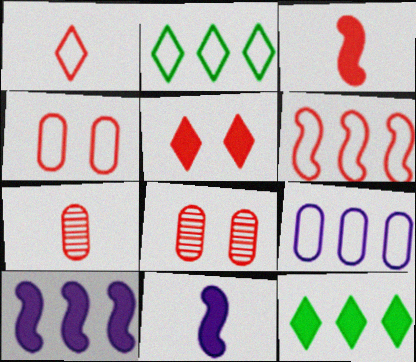[[1, 3, 7], 
[1, 4, 6], 
[2, 6, 9], 
[2, 8, 11], 
[5, 6, 7]]